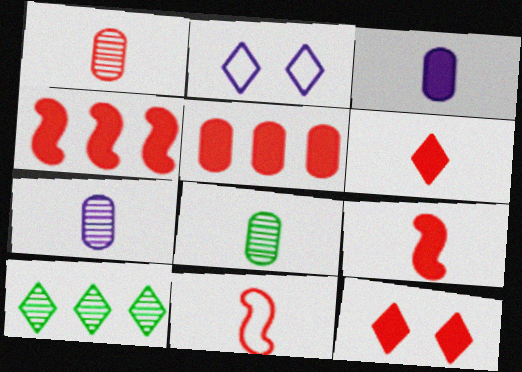[[1, 6, 11], 
[1, 7, 8], 
[2, 4, 8], 
[2, 6, 10], 
[5, 9, 12]]